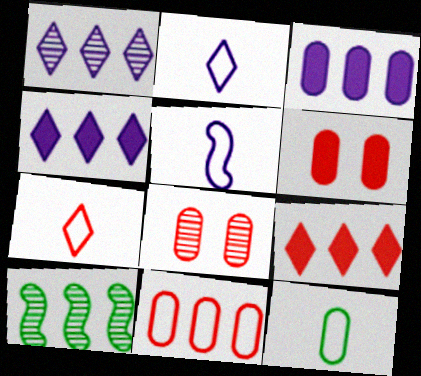[[2, 6, 10], 
[3, 8, 12], 
[4, 10, 11], 
[5, 7, 12]]